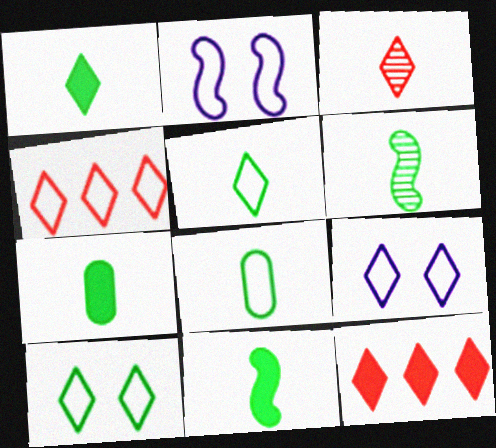[[1, 6, 8], 
[1, 7, 11], 
[2, 4, 8], 
[4, 5, 9], 
[5, 6, 7]]